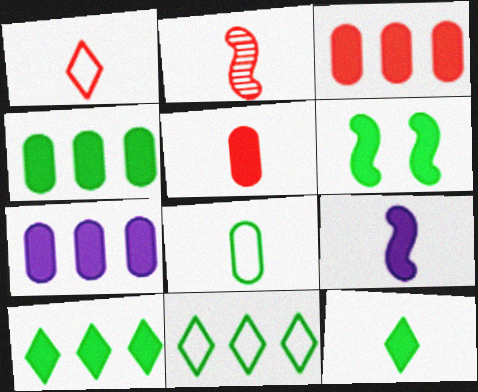[[1, 2, 5], 
[3, 4, 7], 
[4, 6, 12], 
[5, 9, 12]]